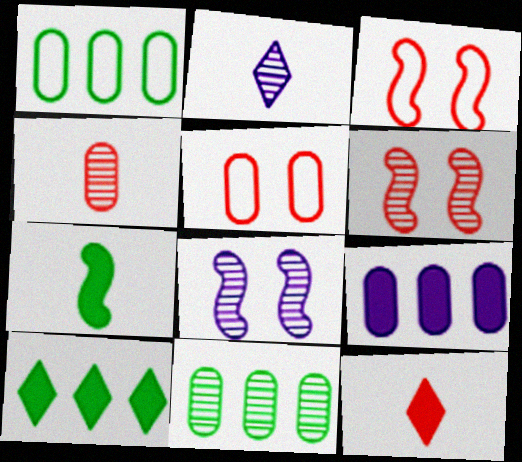[[1, 8, 12], 
[2, 6, 11]]